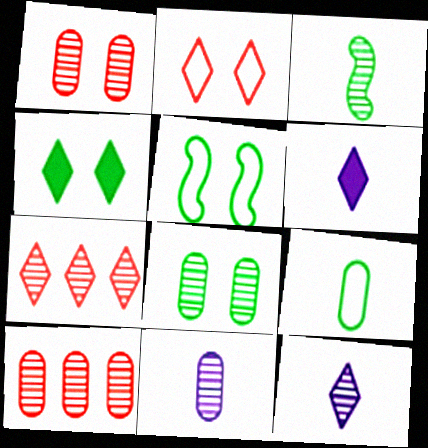[[4, 5, 8], 
[5, 6, 10], 
[8, 10, 11]]